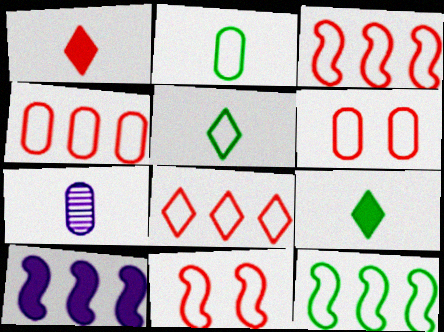[[3, 4, 8]]